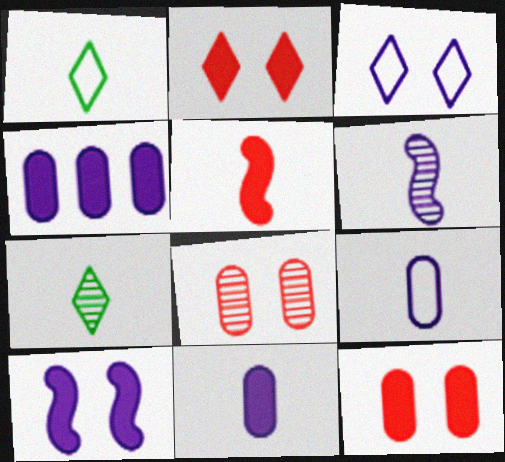[[3, 4, 6], 
[5, 7, 9]]